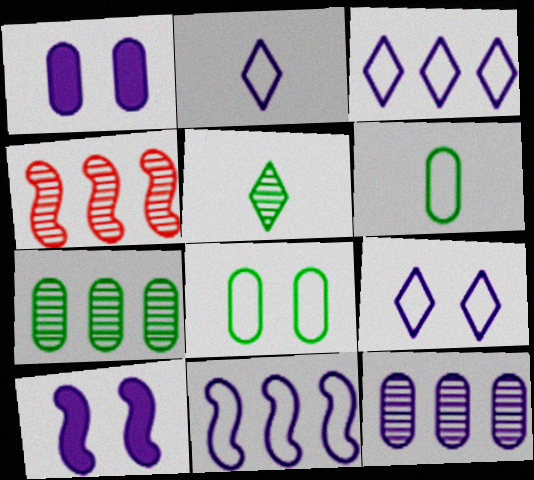[[2, 3, 9], 
[2, 10, 12]]